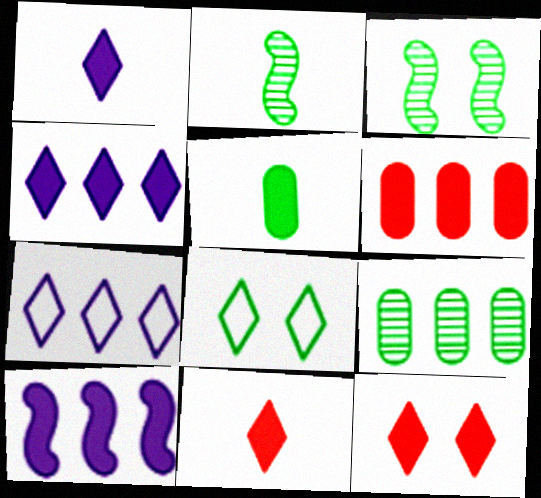[[5, 10, 12]]